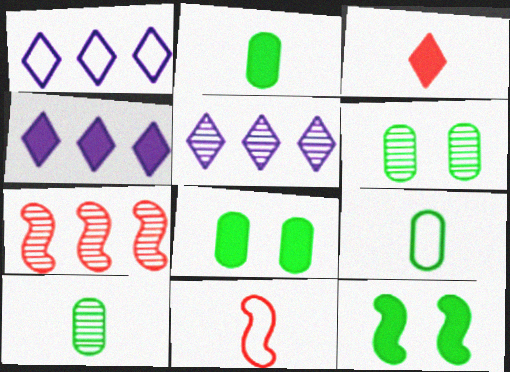[[1, 4, 5], 
[2, 9, 10], 
[4, 6, 11], 
[5, 8, 11]]